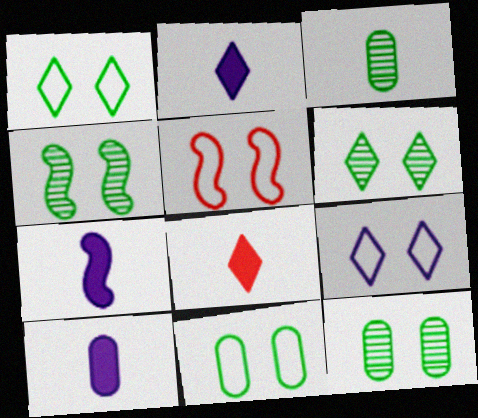[[2, 7, 10], 
[4, 6, 12], 
[5, 9, 11]]